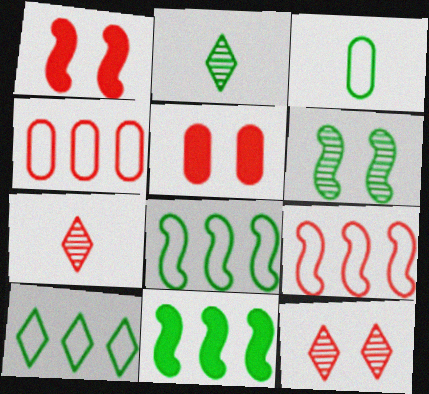[[1, 4, 7], 
[5, 7, 9]]